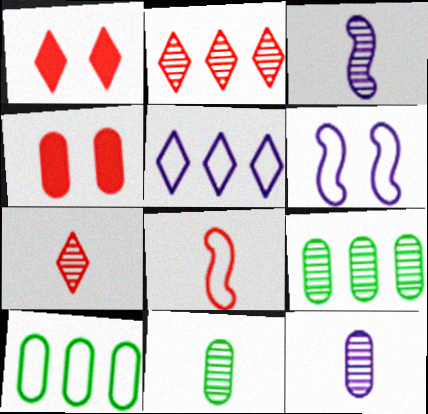[[1, 3, 10], 
[2, 4, 8], 
[3, 7, 11], 
[4, 10, 12]]